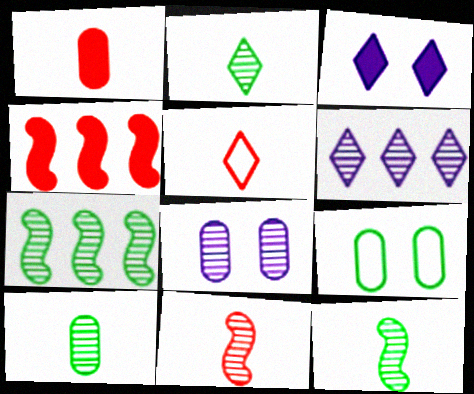[[1, 5, 11], 
[2, 10, 12]]